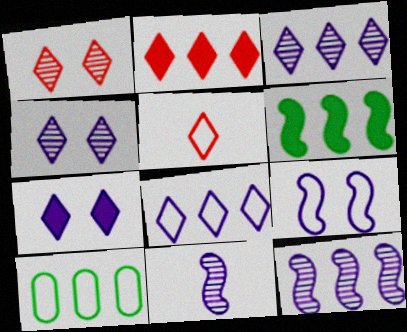[[1, 2, 5], 
[2, 10, 12], 
[5, 9, 10]]